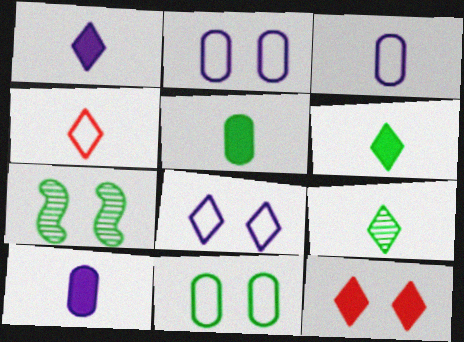[[1, 4, 9], 
[2, 7, 12]]